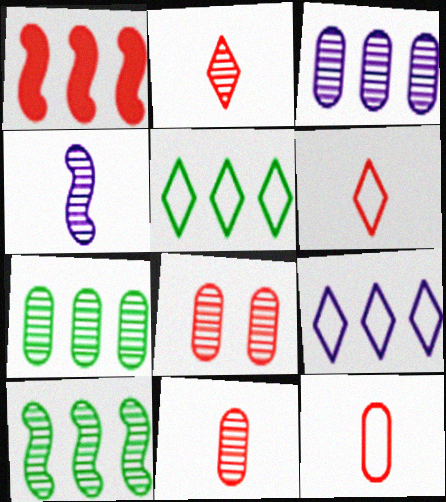[[1, 3, 5], 
[1, 6, 8], 
[1, 7, 9]]